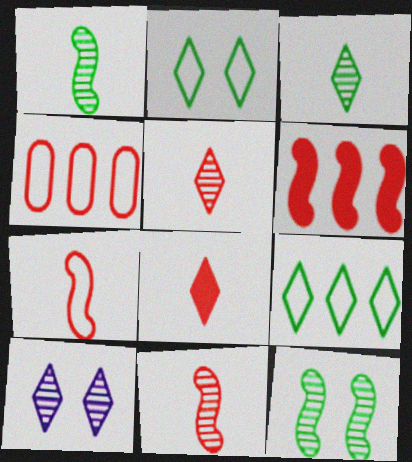[[8, 9, 10]]